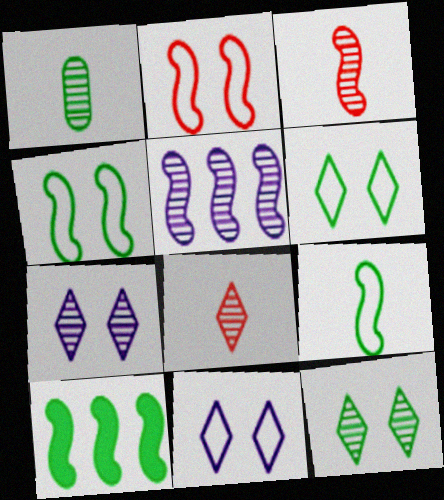[[1, 6, 10]]